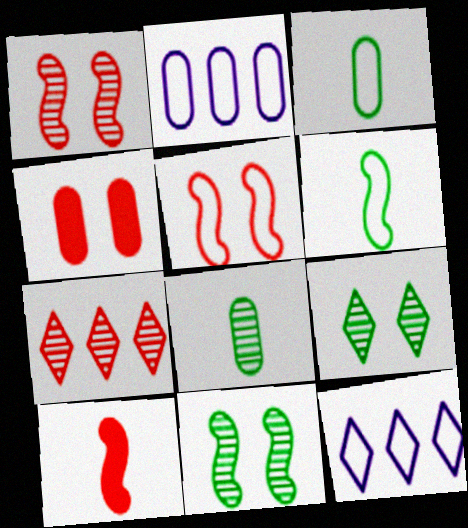[[2, 4, 8], 
[2, 9, 10], 
[3, 5, 12]]